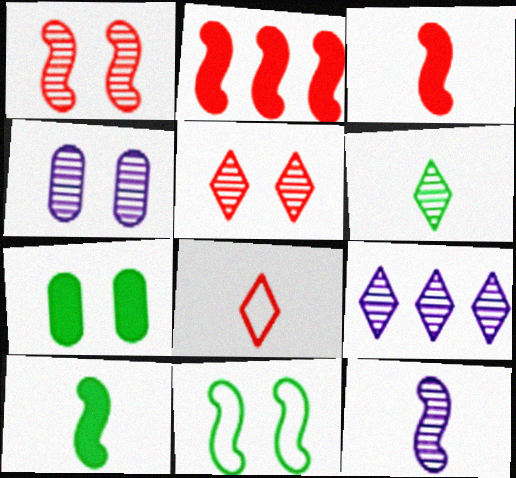[[2, 11, 12], 
[4, 9, 12], 
[5, 6, 9]]